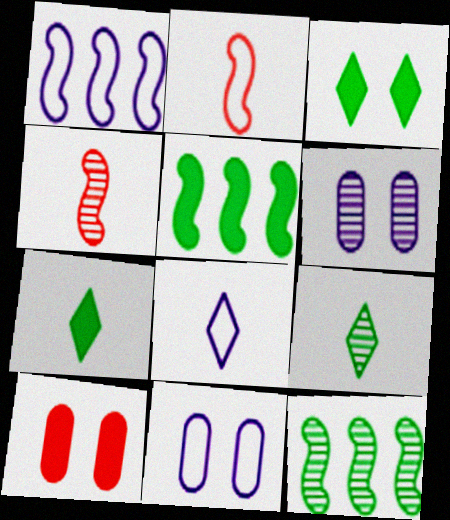[[1, 8, 11], 
[1, 9, 10], 
[8, 10, 12]]